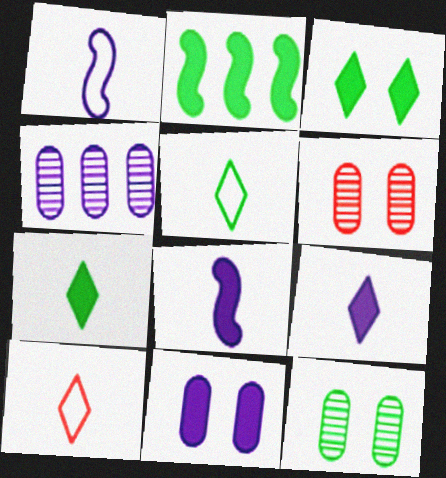[[2, 5, 12]]